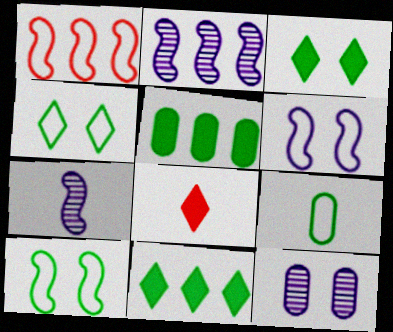[[7, 8, 9]]